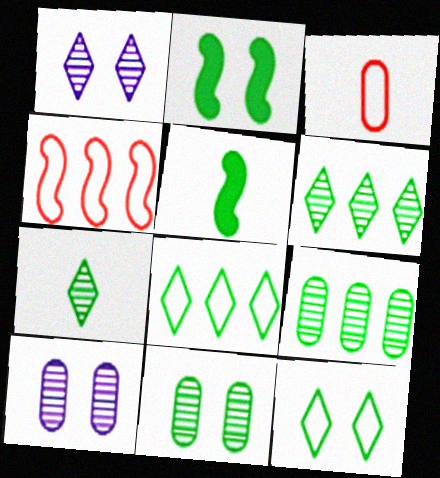[[2, 11, 12], 
[5, 8, 11], 
[5, 9, 12]]